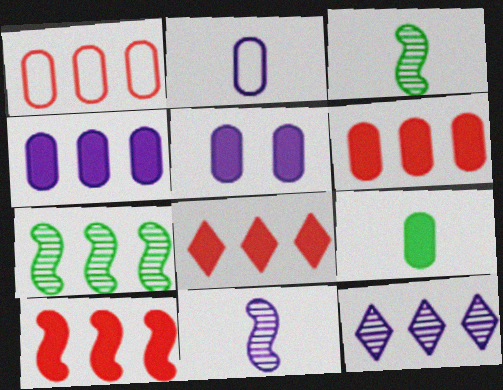[[5, 6, 9], 
[6, 8, 10]]